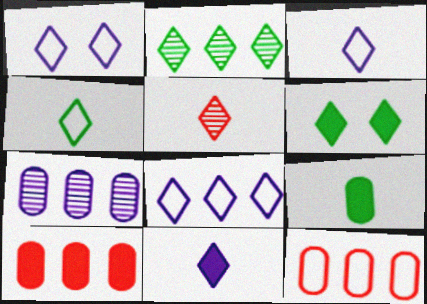[[1, 3, 8], 
[2, 4, 6], 
[4, 5, 11], 
[5, 6, 8]]